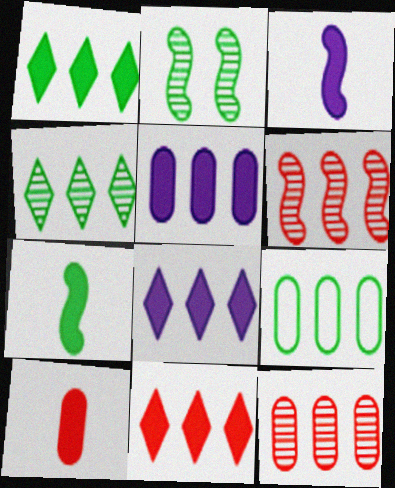[[1, 8, 11], 
[5, 9, 12], 
[6, 8, 9]]